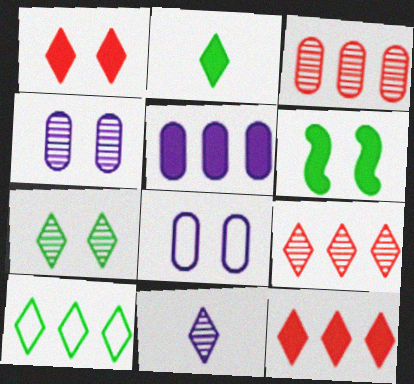[[1, 10, 11], 
[2, 7, 10], 
[7, 9, 11]]